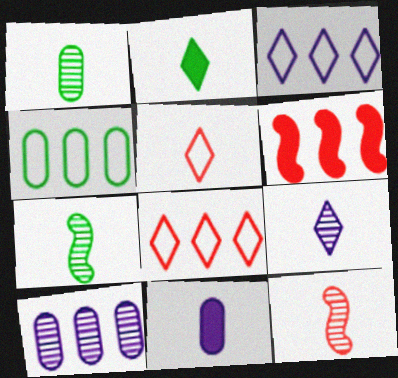[[1, 9, 12], 
[2, 5, 9], 
[5, 7, 11]]